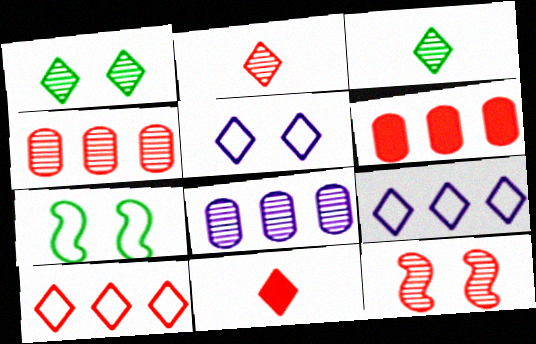[[1, 9, 11], 
[2, 4, 12], 
[3, 8, 12], 
[7, 8, 11]]